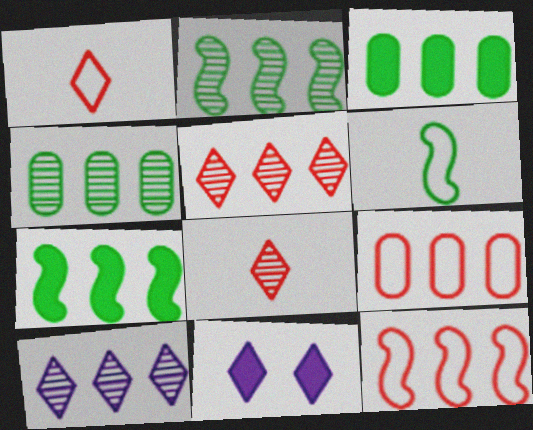[[3, 10, 12], 
[7, 9, 10]]